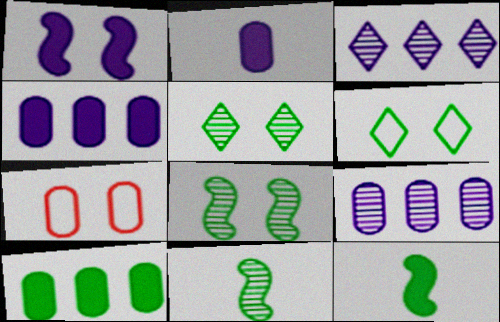[[1, 5, 7], 
[3, 7, 12], 
[6, 10, 11]]